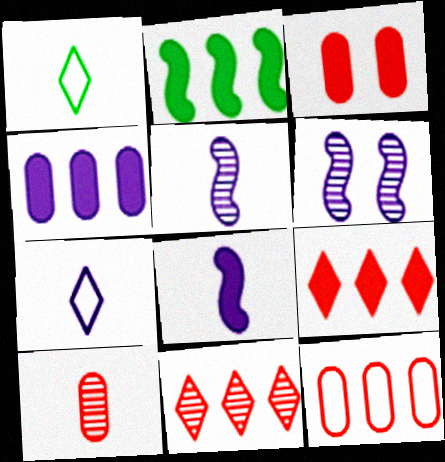[[1, 8, 10], 
[2, 4, 9], 
[3, 10, 12], 
[4, 6, 7]]